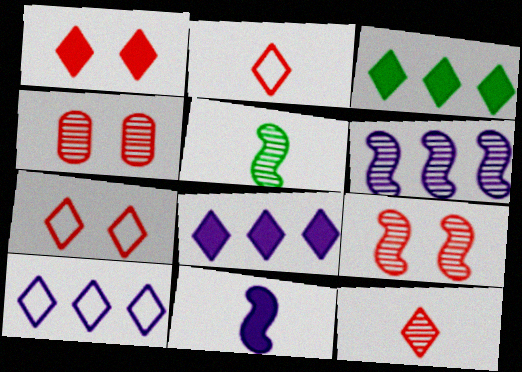[[5, 6, 9]]